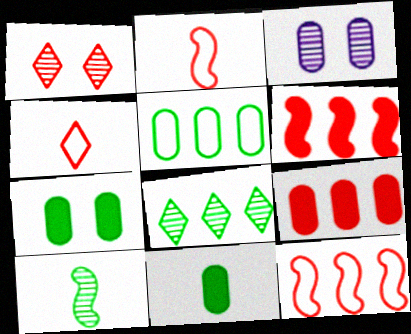[[1, 2, 9]]